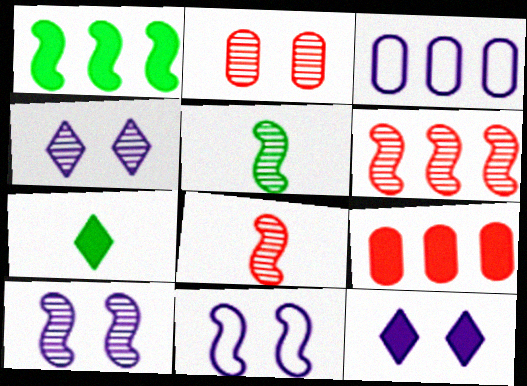[[1, 8, 11], 
[5, 6, 10]]